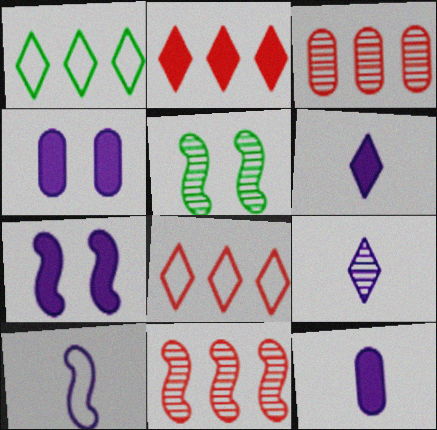[[3, 5, 9], 
[5, 8, 12], 
[9, 10, 12]]